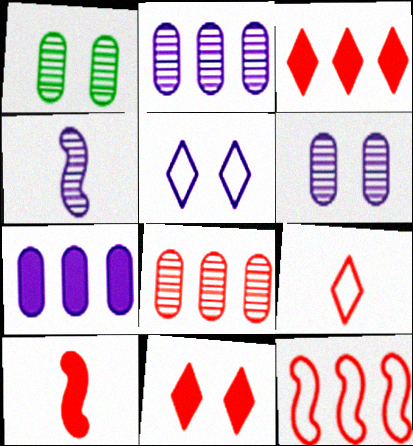[[3, 8, 12], 
[4, 5, 7]]